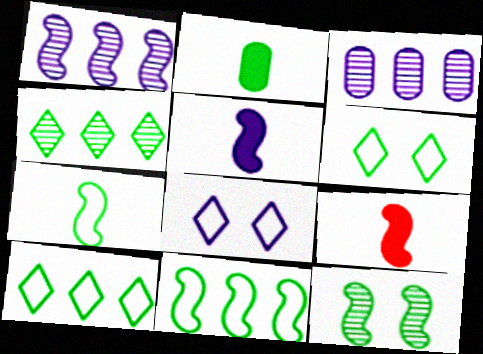[[2, 10, 12], 
[3, 5, 8], 
[3, 6, 9]]